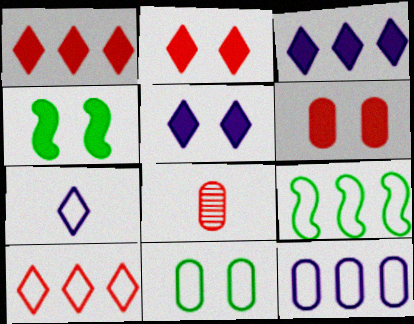[[4, 5, 6], 
[5, 8, 9], 
[9, 10, 12]]